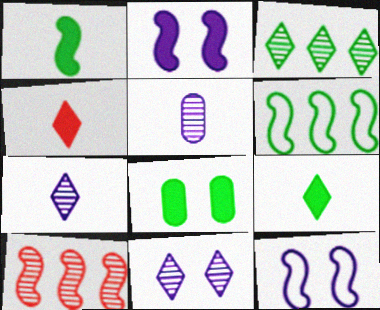[[1, 10, 12]]